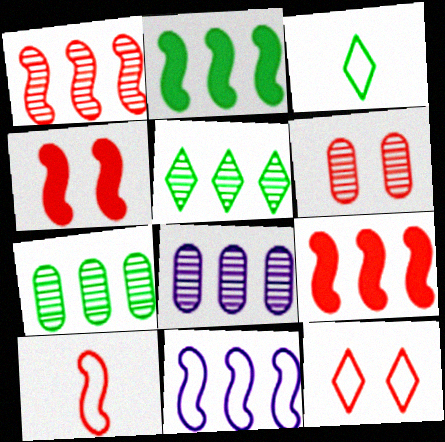[[1, 2, 11], 
[1, 4, 10], 
[1, 5, 8], 
[3, 4, 8], 
[4, 6, 12]]